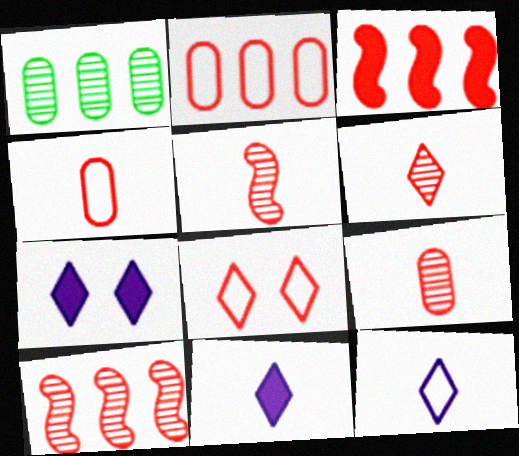[[3, 8, 9], 
[5, 6, 9]]